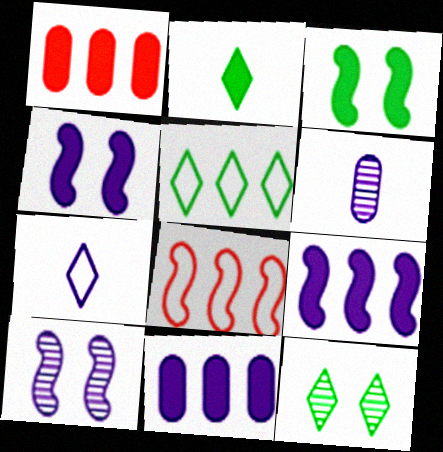[[1, 2, 4], 
[2, 5, 12], 
[7, 10, 11]]